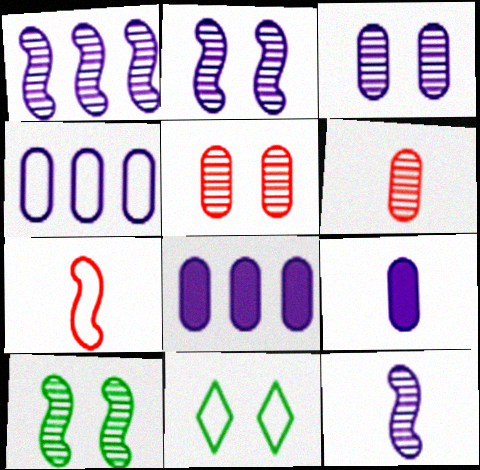[[1, 2, 12], 
[3, 4, 9], 
[4, 7, 11]]